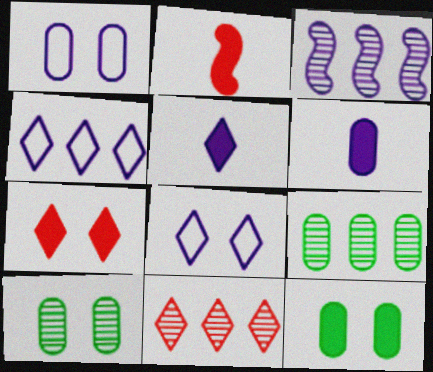[[1, 3, 5], 
[2, 4, 10], 
[2, 8, 9], 
[3, 6, 8], 
[3, 9, 11]]